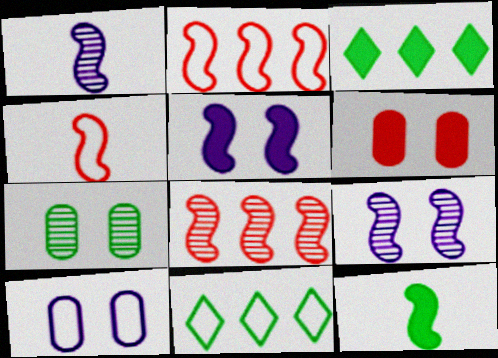[[1, 4, 12], 
[1, 6, 11], 
[2, 9, 12], 
[4, 10, 11], 
[6, 7, 10], 
[7, 11, 12]]